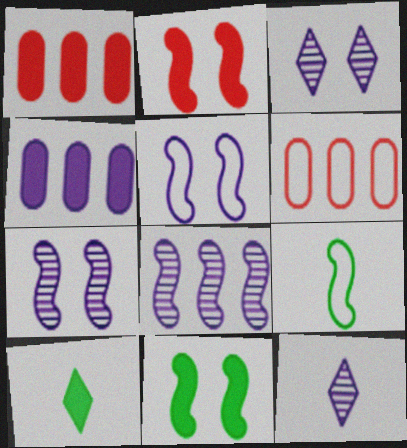[[1, 3, 9], 
[2, 4, 10], 
[2, 8, 9], 
[4, 5, 12], 
[6, 7, 10], 
[6, 11, 12]]